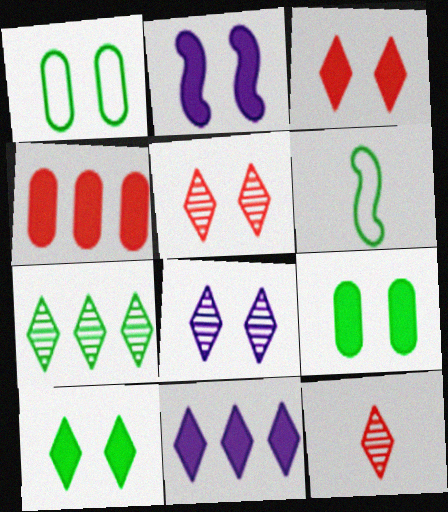[[1, 2, 5], 
[2, 3, 9], 
[4, 6, 8], 
[6, 7, 9], 
[7, 8, 12]]